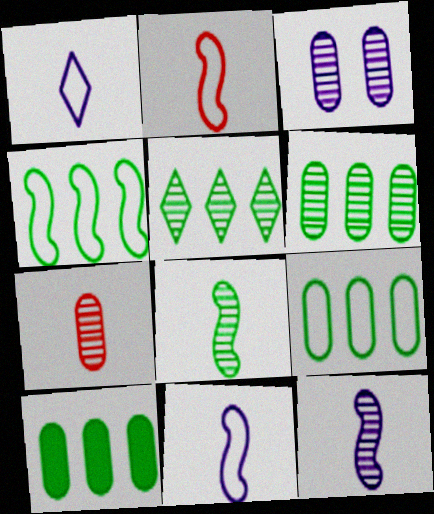[[3, 6, 7], 
[4, 5, 10], 
[6, 9, 10]]